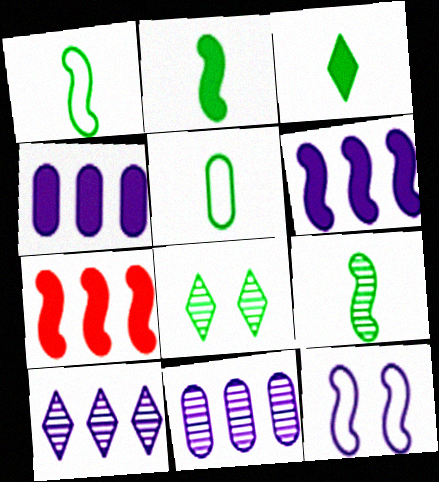[[1, 2, 9], 
[3, 5, 9], 
[7, 9, 12]]